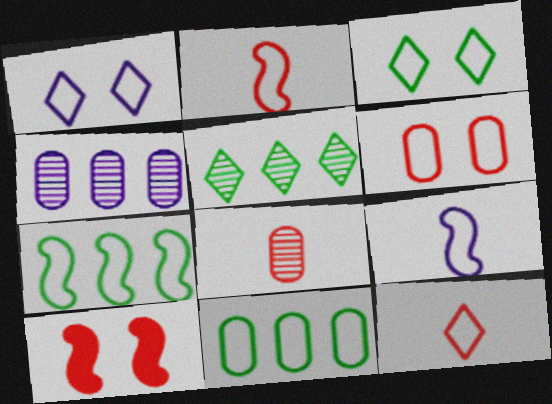[[1, 2, 11]]